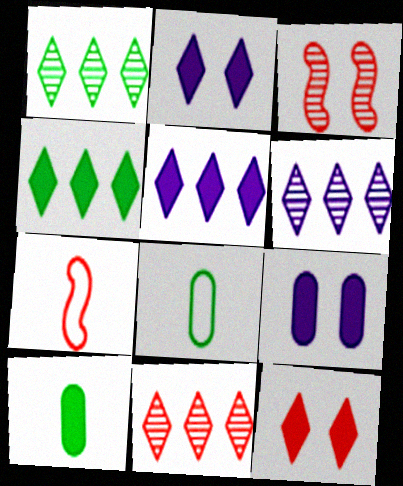[[1, 6, 11], 
[1, 7, 9], 
[3, 5, 8]]